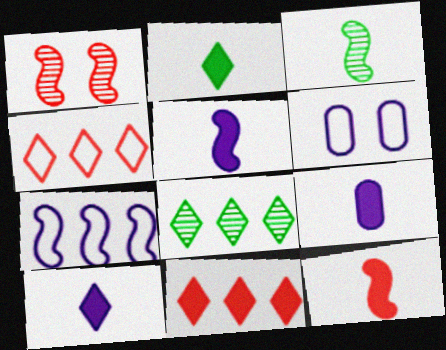[[2, 9, 12], 
[3, 6, 11], 
[5, 9, 10], 
[6, 8, 12]]